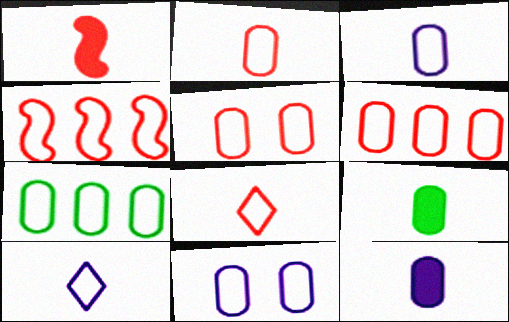[[2, 5, 6], 
[2, 7, 11], 
[3, 5, 7], 
[4, 5, 8]]